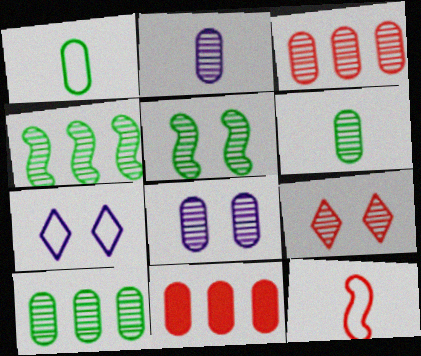[[1, 8, 11], 
[2, 4, 9], 
[3, 6, 8], 
[5, 8, 9], 
[9, 11, 12]]